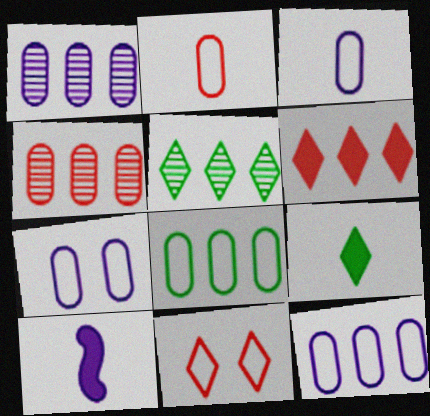[[2, 7, 8], 
[3, 7, 12]]